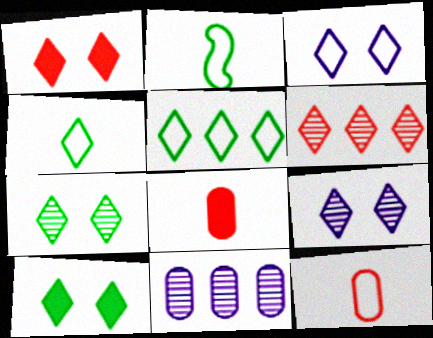[[1, 2, 11], 
[1, 3, 7]]